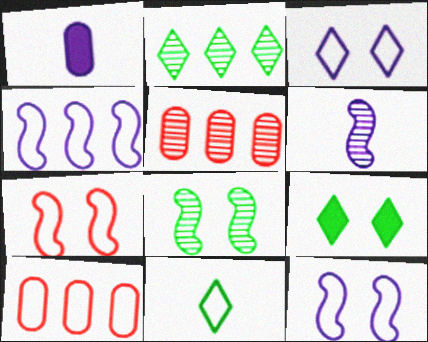[[1, 2, 7], 
[2, 9, 11], 
[6, 9, 10], 
[10, 11, 12]]